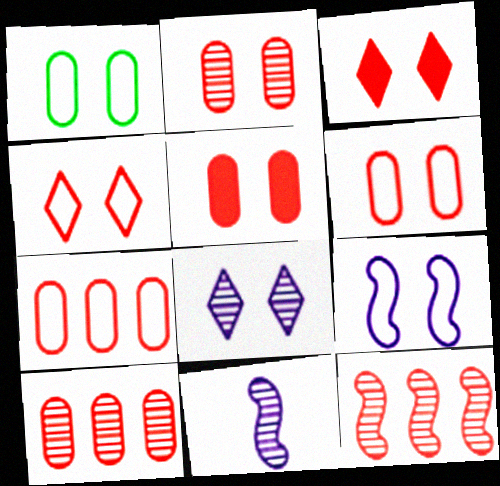[[1, 4, 9], 
[2, 5, 6]]